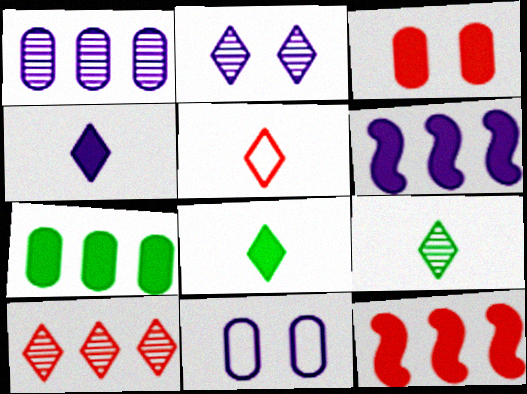[[2, 9, 10], 
[3, 6, 8], 
[4, 5, 9], 
[9, 11, 12]]